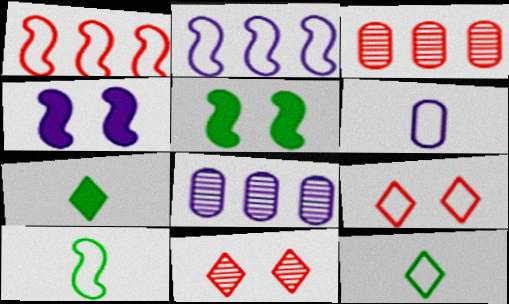[[3, 4, 12]]